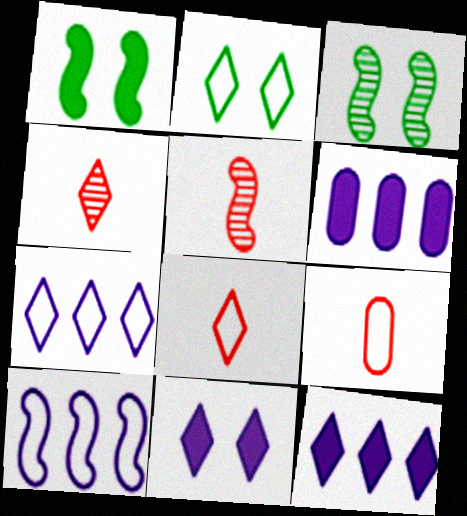[[1, 5, 10], 
[2, 4, 12], 
[2, 5, 6], 
[2, 7, 8], 
[2, 9, 10], 
[3, 6, 8], 
[3, 9, 12]]